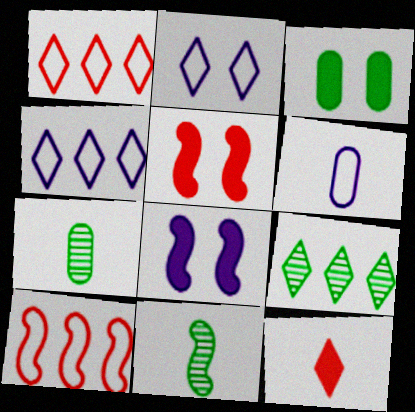[[1, 7, 8], 
[2, 9, 12], 
[4, 5, 7], 
[5, 6, 9], 
[6, 11, 12], 
[8, 10, 11]]